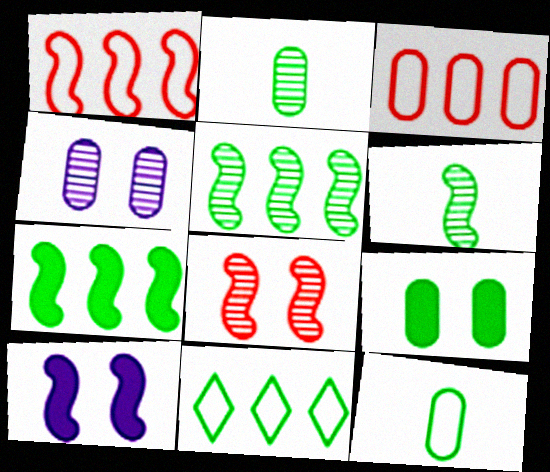[[1, 6, 10], 
[6, 9, 11]]